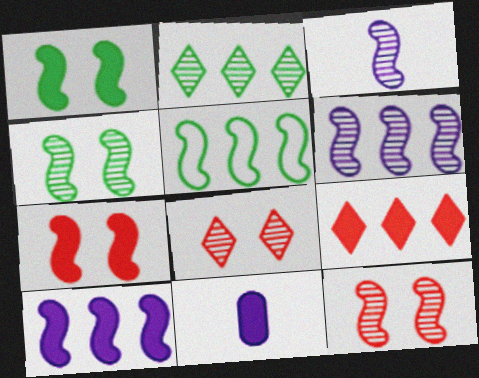[[1, 9, 11], 
[3, 5, 7], 
[5, 8, 11]]